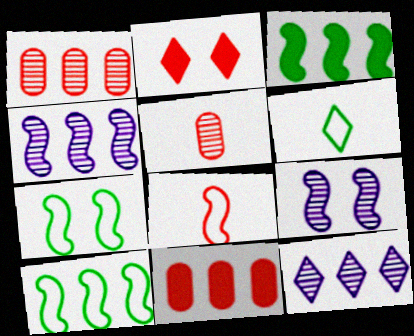[[1, 2, 8], 
[2, 6, 12], 
[3, 8, 9], 
[6, 9, 11], 
[10, 11, 12]]